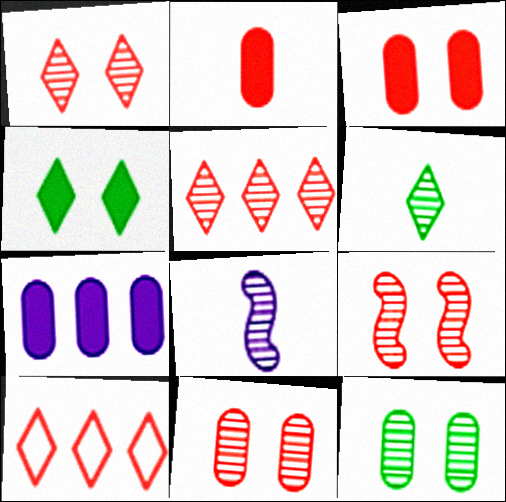[[1, 9, 11], 
[2, 9, 10], 
[5, 8, 12]]